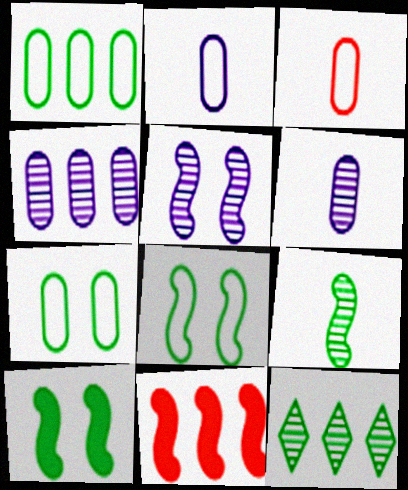[]